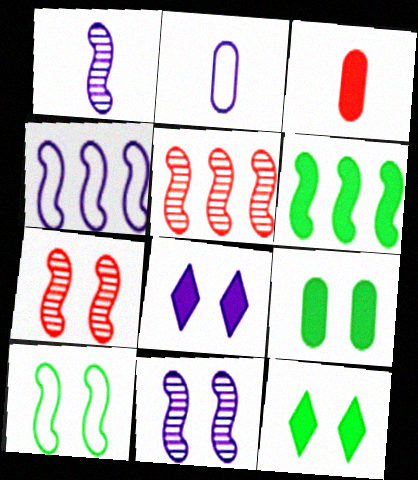[[2, 5, 12], 
[3, 6, 8], 
[4, 5, 6]]